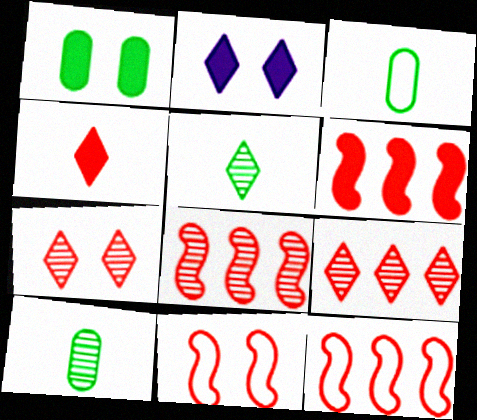[[2, 3, 8], 
[2, 10, 12], 
[6, 8, 12]]